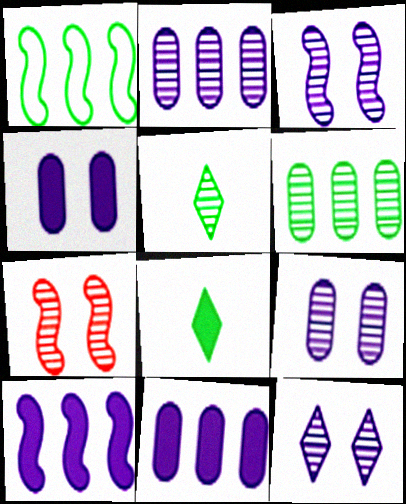[[2, 5, 7], 
[3, 9, 12]]